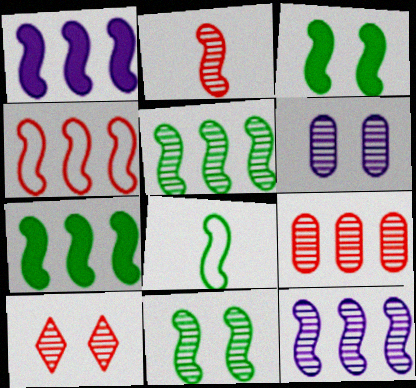[[1, 4, 5], 
[2, 9, 10], 
[2, 11, 12], 
[3, 5, 8], 
[4, 7, 12], 
[6, 10, 11], 
[7, 8, 11]]